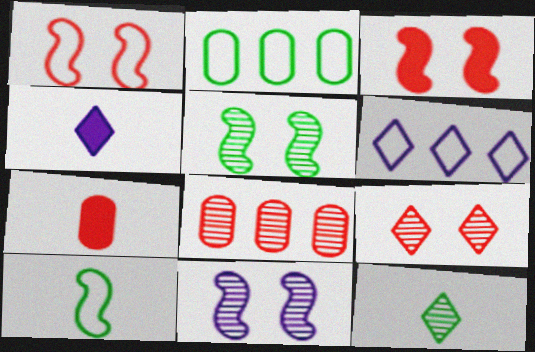[[5, 6, 7], 
[8, 11, 12]]